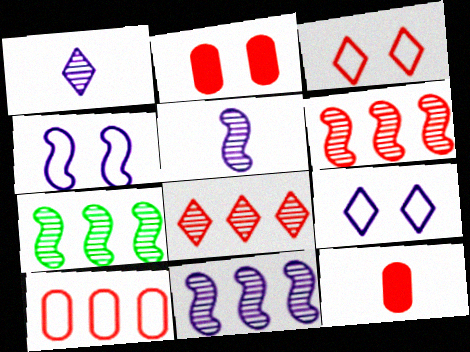[[3, 6, 12], 
[6, 7, 11], 
[7, 9, 12]]